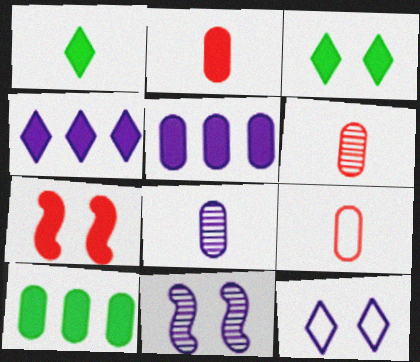[[1, 5, 7], 
[2, 6, 9]]